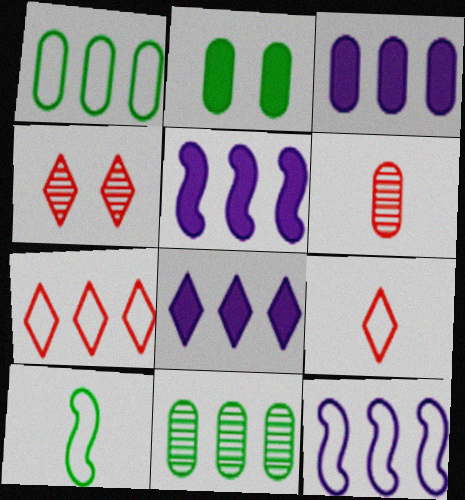[[1, 7, 12], 
[3, 4, 10], 
[3, 5, 8], 
[5, 7, 11]]